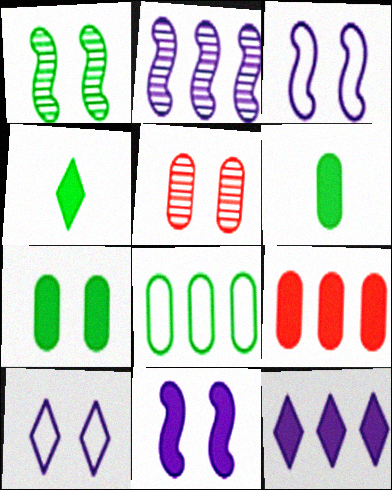[[1, 4, 8], 
[4, 9, 11]]